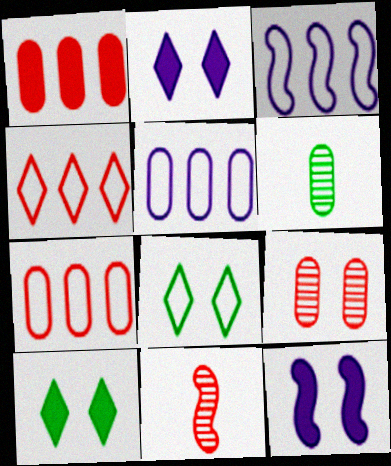[[4, 6, 12], 
[5, 10, 11], 
[8, 9, 12]]